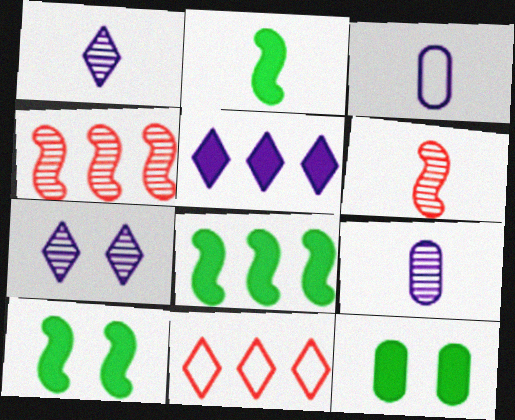[[2, 8, 10], 
[9, 10, 11]]